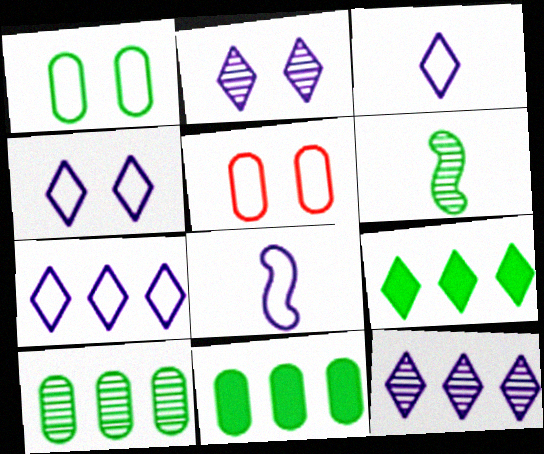[[1, 6, 9], 
[3, 4, 7]]